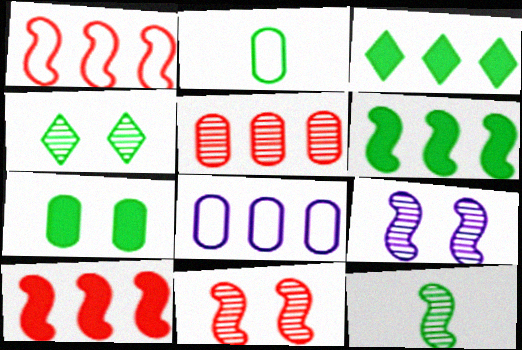[[2, 4, 6]]